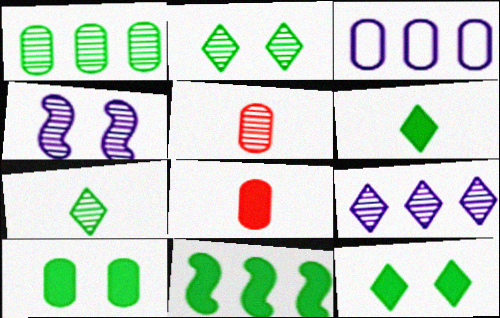[[3, 5, 10], 
[6, 10, 11]]